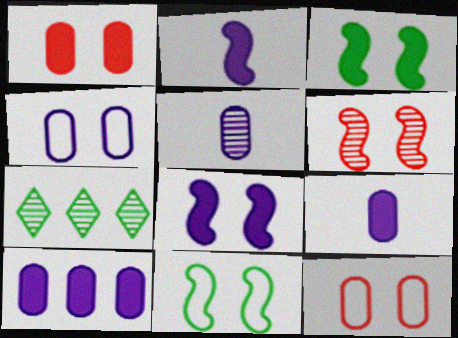[[2, 7, 12], 
[4, 5, 10], 
[5, 6, 7], 
[6, 8, 11]]